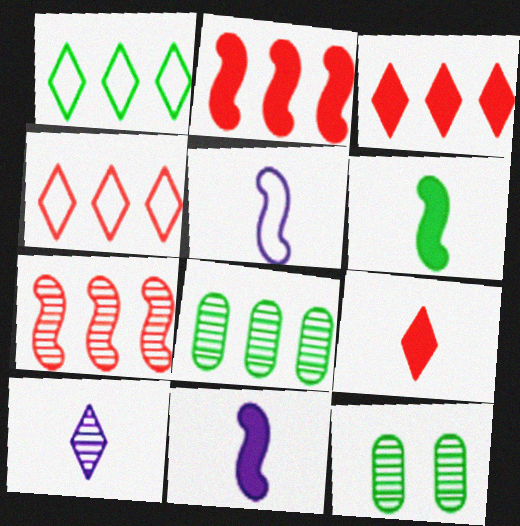[[1, 6, 12], 
[3, 5, 12], 
[4, 11, 12], 
[7, 10, 12]]